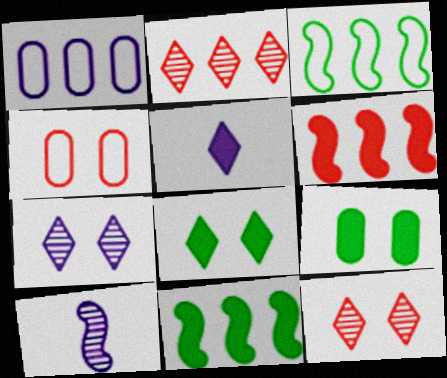[[1, 2, 11], 
[5, 6, 9]]